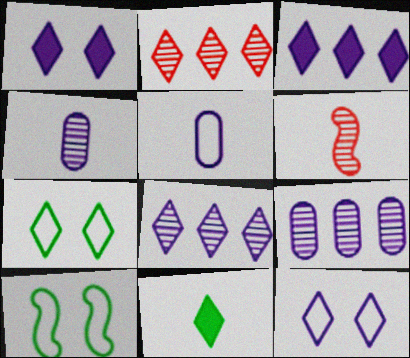[[2, 11, 12], 
[5, 6, 11]]